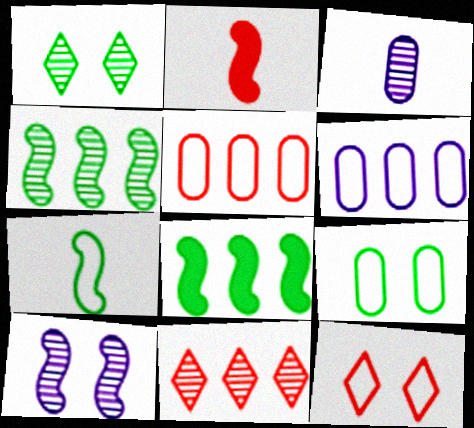[[1, 2, 6], 
[3, 8, 12], 
[6, 7, 12], 
[6, 8, 11]]